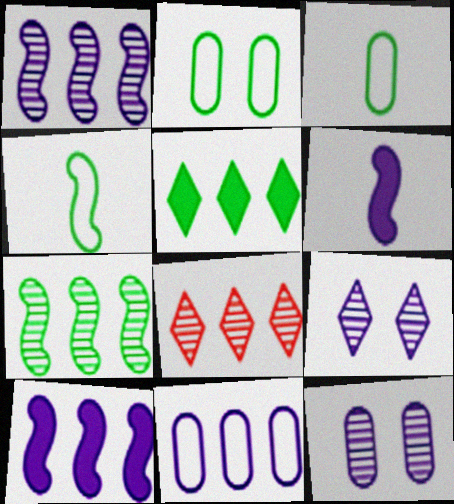[[2, 6, 8], 
[6, 9, 11]]